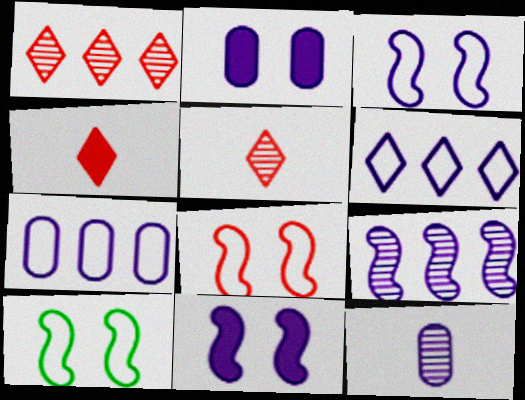[[2, 7, 12], 
[3, 8, 10], 
[6, 11, 12]]